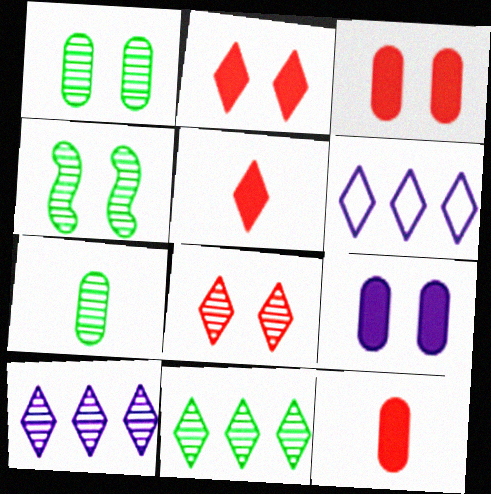[[4, 6, 12], 
[4, 7, 11]]